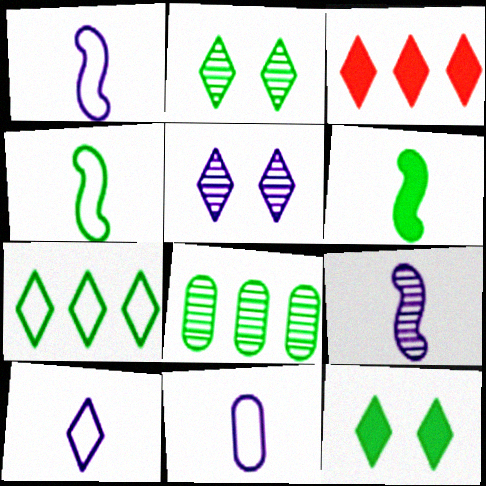[[1, 10, 11], 
[2, 3, 10], 
[4, 8, 12]]